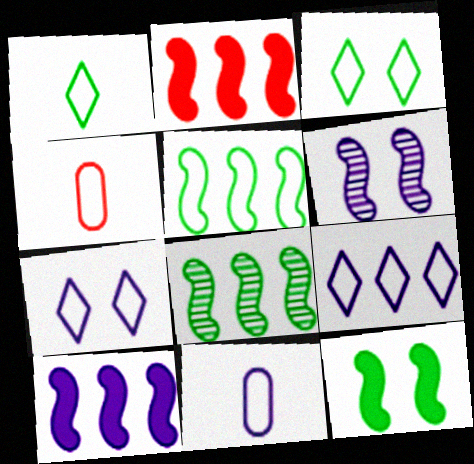[[4, 5, 7]]